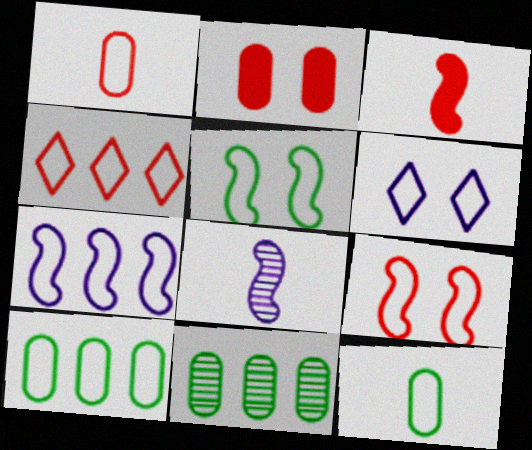[[1, 4, 9], 
[3, 6, 11], 
[4, 7, 10]]